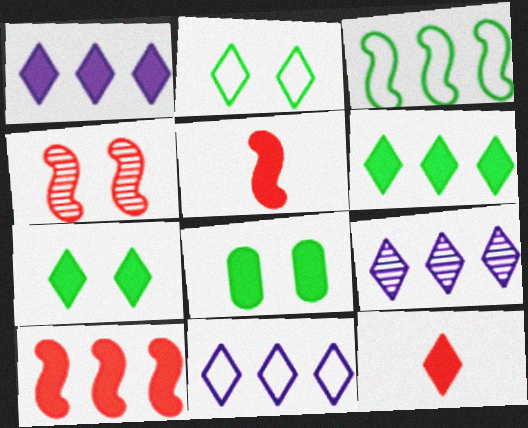[[1, 5, 8], 
[1, 7, 12], 
[1, 9, 11], 
[2, 9, 12]]